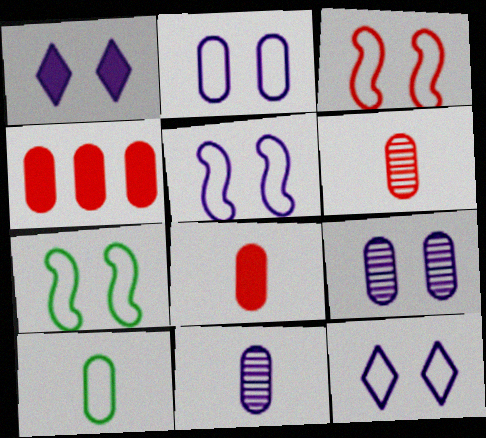[[1, 5, 9], 
[2, 5, 12], 
[3, 5, 7], 
[4, 9, 10], 
[8, 10, 11]]